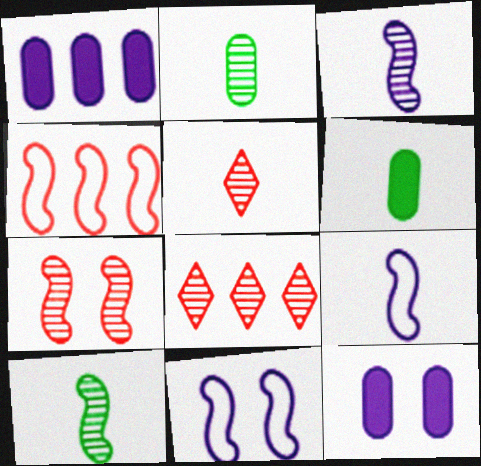[[2, 3, 5], 
[5, 6, 9], 
[6, 8, 11]]